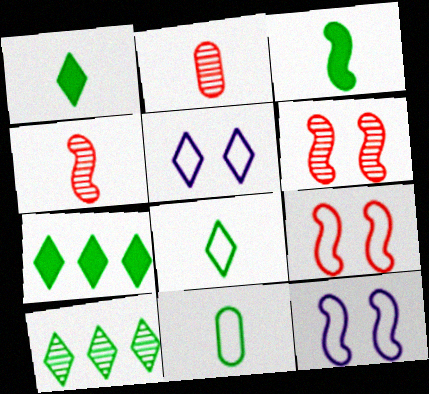[[2, 7, 12]]